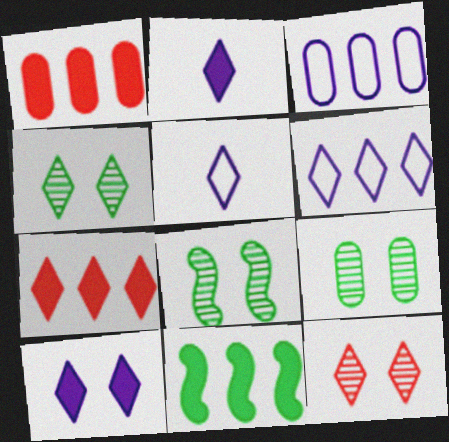[[1, 5, 8], 
[4, 5, 7], 
[4, 8, 9]]